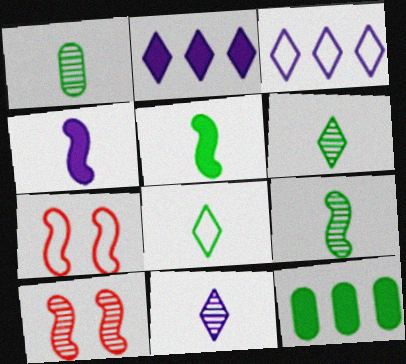[[1, 2, 7], 
[1, 5, 8], 
[1, 6, 9], 
[7, 11, 12]]